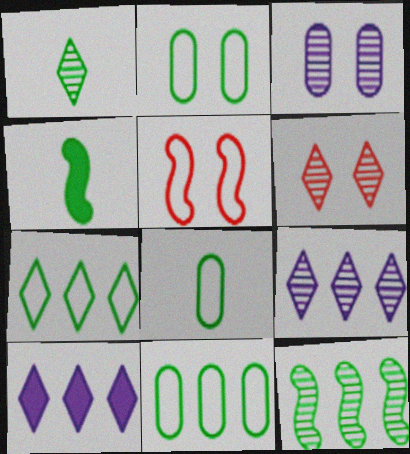[[1, 4, 8], 
[1, 6, 9], 
[2, 8, 11]]